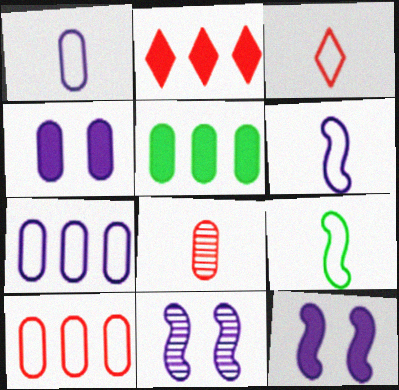[[1, 3, 9], 
[3, 5, 11]]